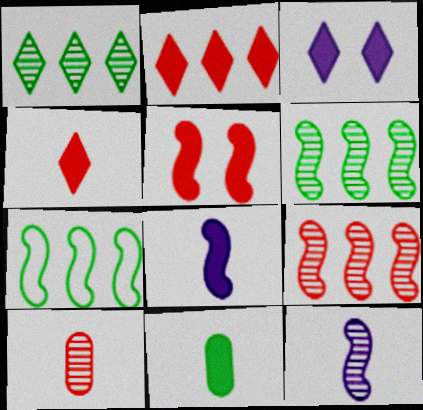[[3, 7, 10], 
[4, 8, 11], 
[5, 7, 12]]